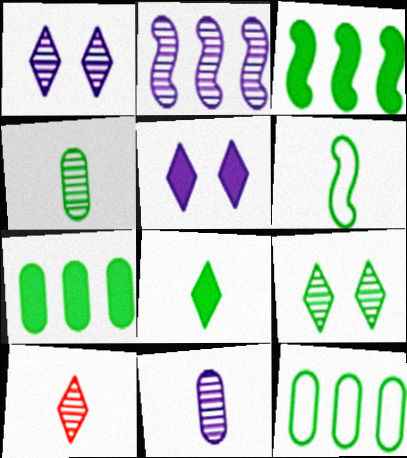[[1, 2, 11], 
[4, 6, 8], 
[6, 7, 9]]